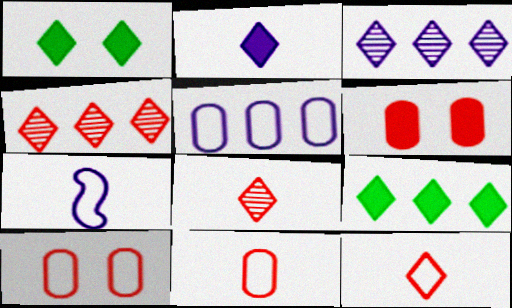[[1, 3, 12]]